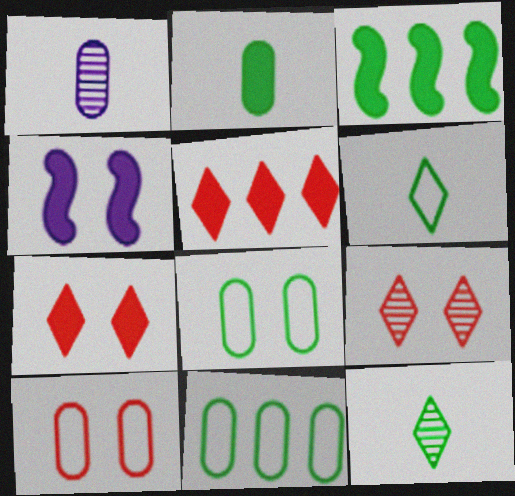[[2, 4, 5], 
[3, 8, 12], 
[4, 8, 9]]